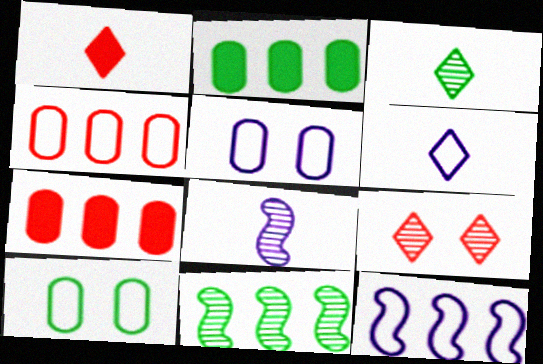[[1, 3, 6], 
[1, 5, 11], 
[5, 6, 12]]